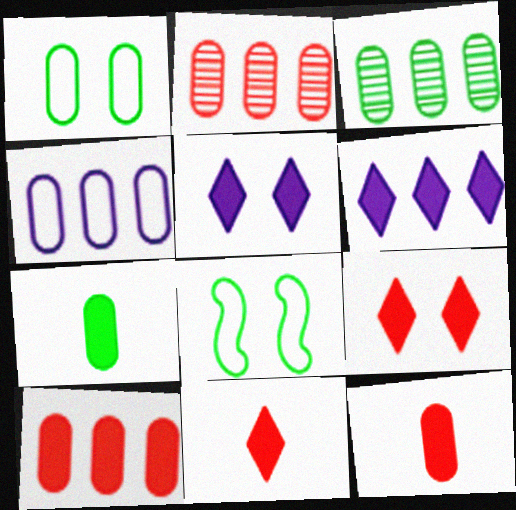[[1, 3, 7], 
[3, 4, 10]]